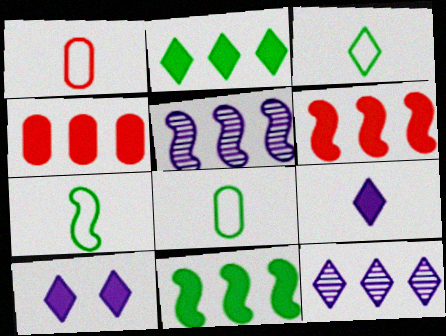[[3, 7, 8]]